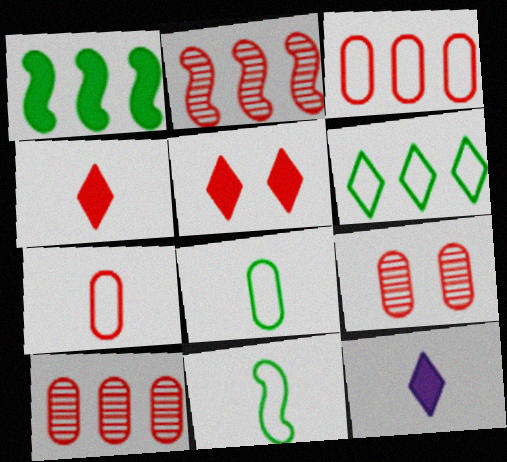[[2, 5, 7]]